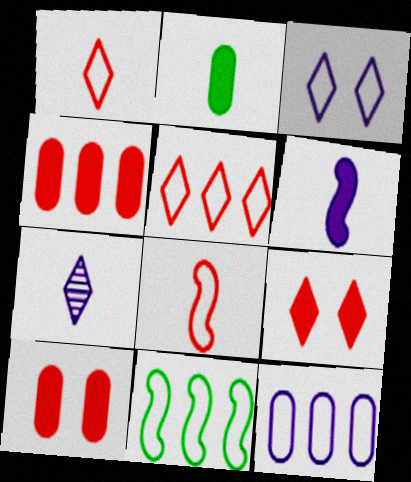[[2, 7, 8], 
[5, 11, 12], 
[7, 10, 11]]